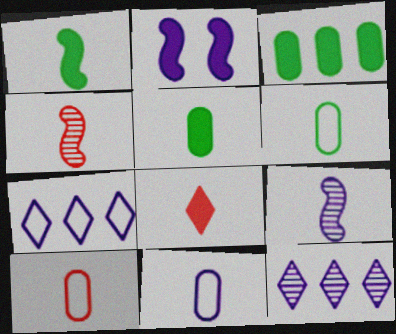[[2, 3, 8], 
[2, 11, 12], 
[4, 8, 10], 
[6, 8, 9], 
[6, 10, 11]]